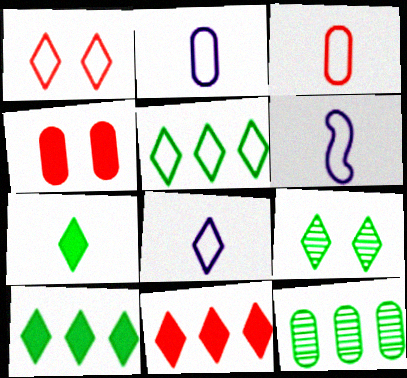[[1, 5, 8], 
[2, 4, 12], 
[2, 6, 8], 
[5, 7, 9], 
[8, 9, 11]]